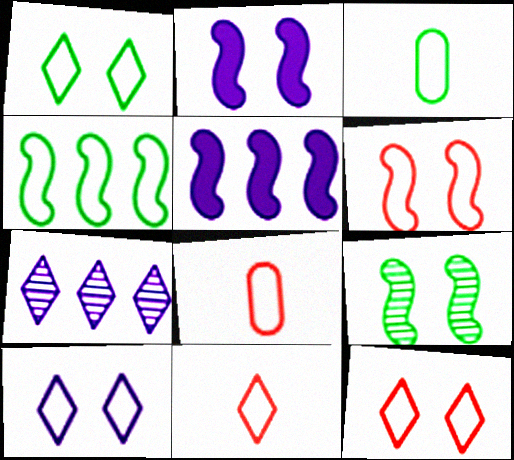[[1, 3, 4], 
[1, 10, 12], 
[2, 6, 9], 
[4, 8, 10]]